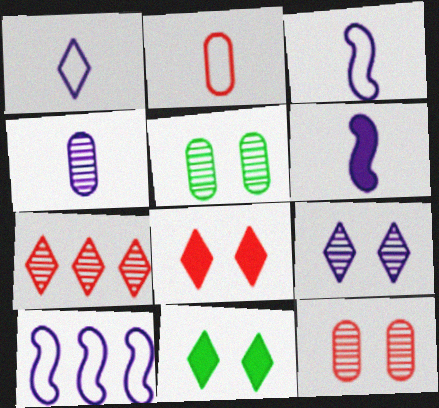[[1, 4, 6], 
[1, 7, 11]]